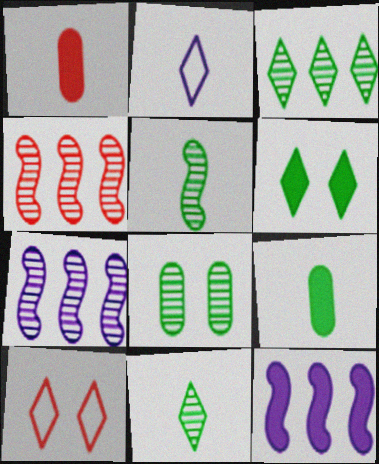[[1, 2, 5], 
[1, 4, 10], 
[1, 6, 12], 
[3, 5, 8], 
[7, 9, 10]]